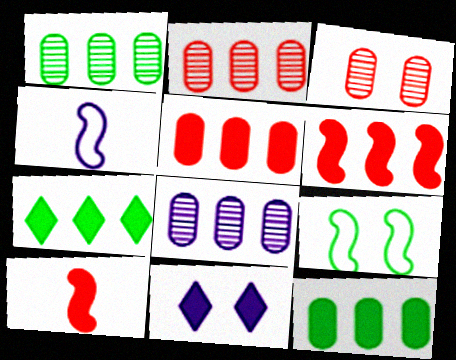[[1, 2, 8], 
[3, 4, 7], 
[3, 9, 11], 
[4, 8, 11], 
[10, 11, 12]]